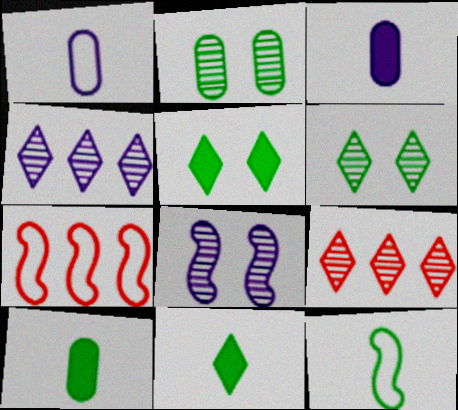[[3, 6, 7]]